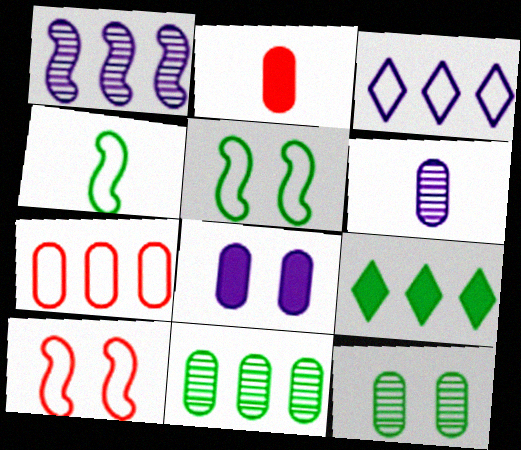[[1, 7, 9], 
[4, 9, 12], 
[6, 9, 10]]